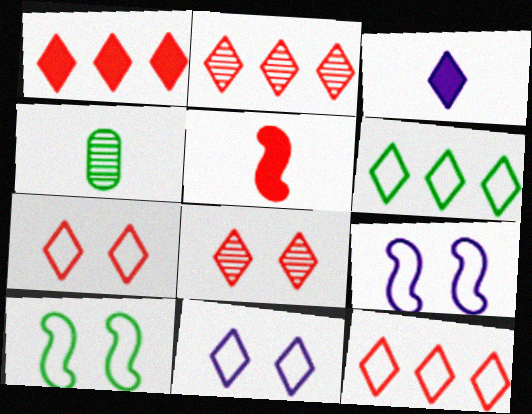[[1, 2, 12], 
[1, 4, 9], 
[3, 6, 8]]